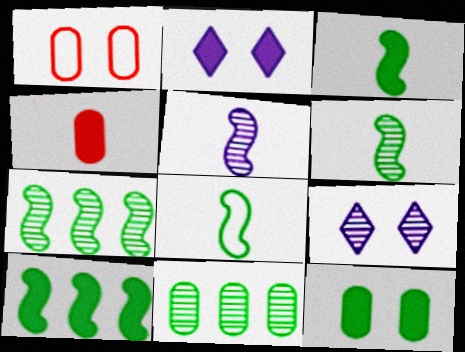[[2, 4, 10], 
[3, 6, 8]]